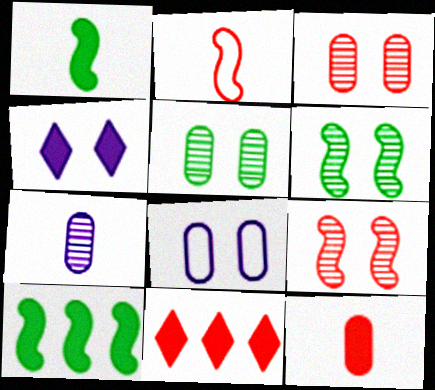[[2, 3, 11], 
[4, 10, 12]]